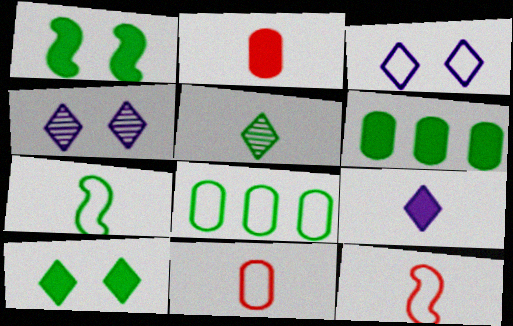[[1, 5, 8], 
[3, 8, 12], 
[4, 6, 12]]